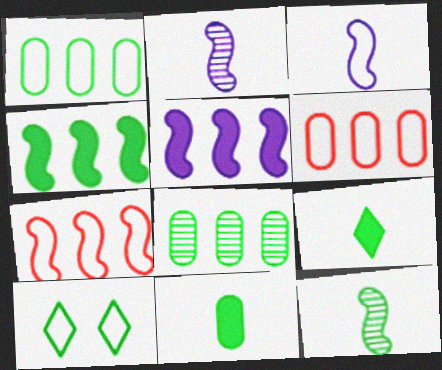[[3, 6, 10]]